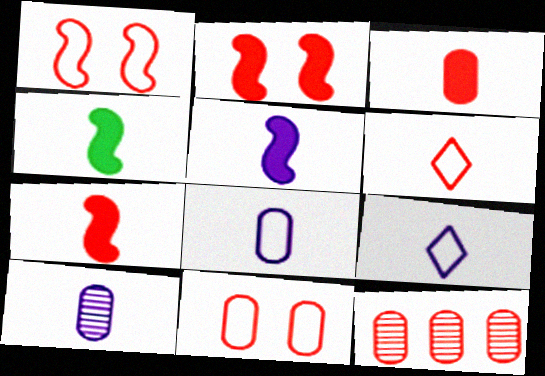[[2, 6, 12], 
[3, 11, 12], 
[4, 5, 7], 
[4, 6, 10], 
[5, 9, 10]]